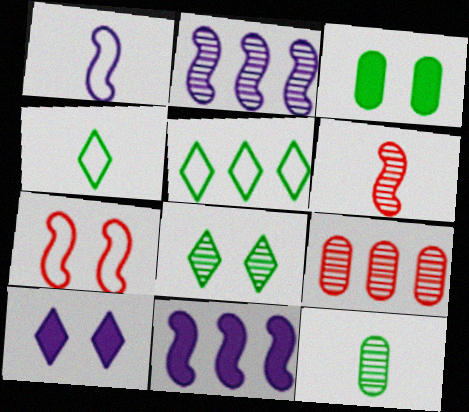[[5, 9, 11]]